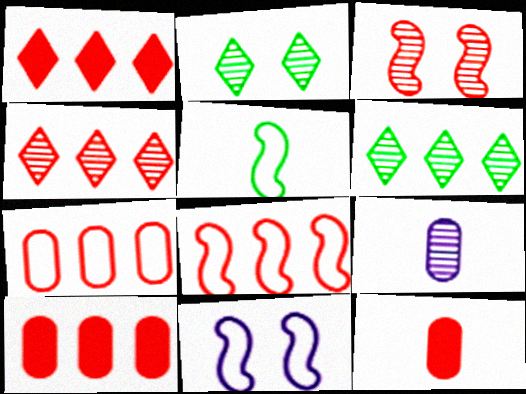[[3, 6, 9], 
[4, 8, 10], 
[5, 8, 11], 
[6, 11, 12]]